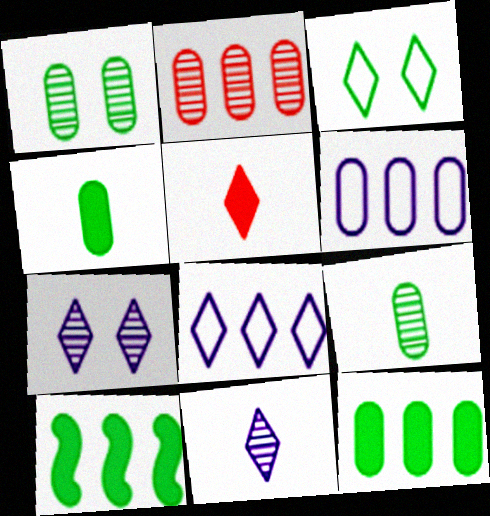[[2, 6, 12], 
[2, 8, 10], 
[3, 9, 10]]